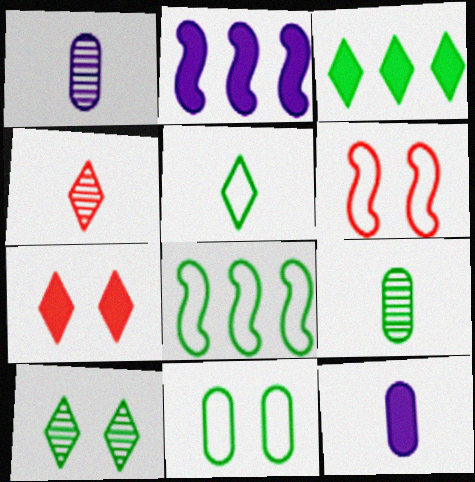[[1, 3, 6], 
[1, 7, 8], 
[2, 4, 11], 
[3, 5, 10], 
[5, 8, 11]]